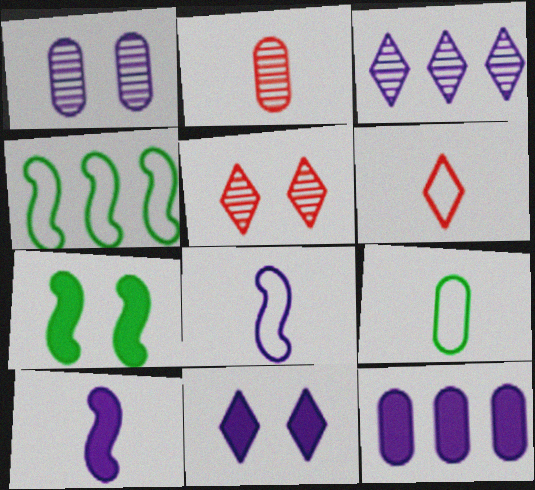[[2, 4, 11], 
[6, 8, 9], 
[10, 11, 12]]